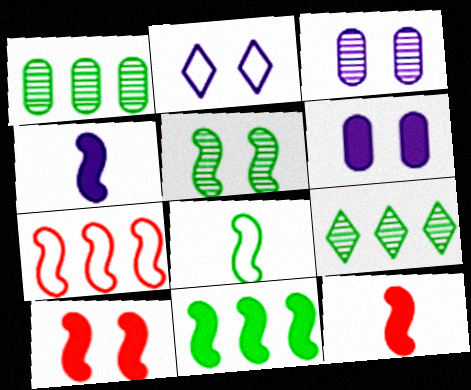[[1, 2, 12], 
[4, 5, 7], 
[4, 10, 11], 
[5, 8, 11]]